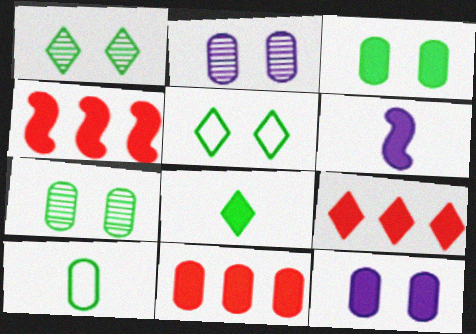[[2, 10, 11], 
[3, 6, 9], 
[4, 8, 12], 
[4, 9, 11]]